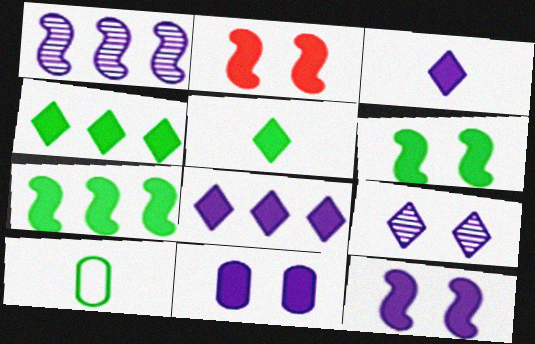[[2, 6, 12]]